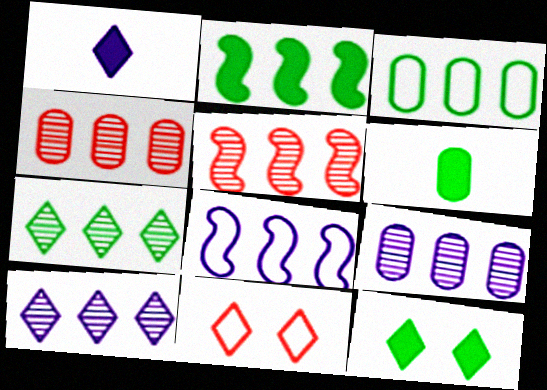[[1, 7, 11], 
[2, 3, 7], 
[2, 5, 8], 
[2, 6, 12], 
[5, 7, 9]]